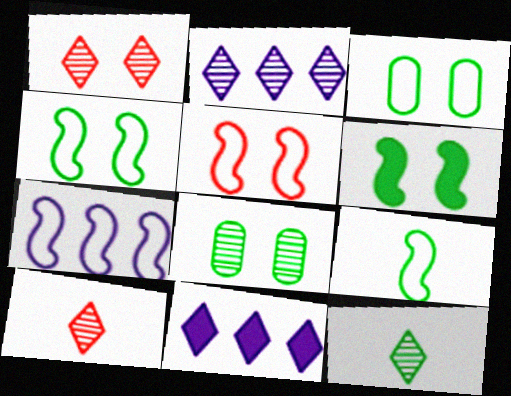[[1, 2, 12], 
[5, 7, 9]]